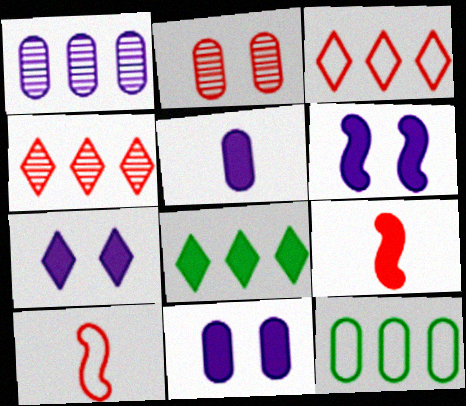[[2, 3, 9], 
[2, 5, 12], 
[6, 7, 11], 
[8, 9, 11]]